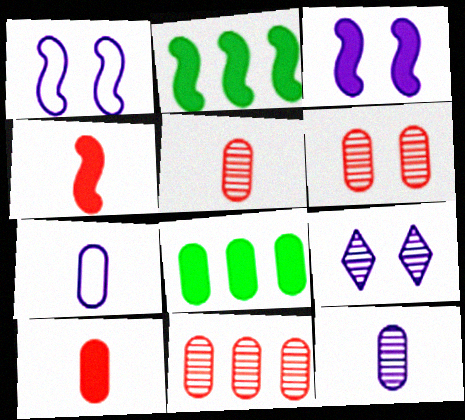[[2, 3, 4], 
[5, 6, 11], 
[6, 7, 8]]